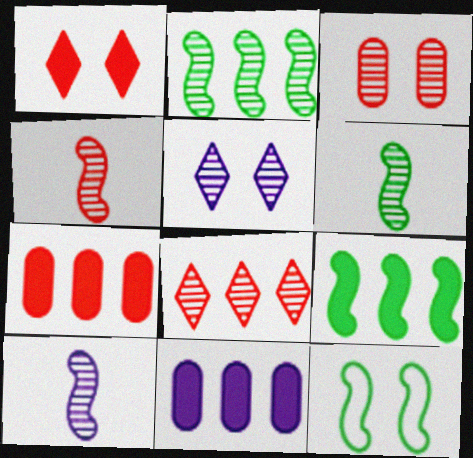[[3, 4, 8], 
[4, 6, 10], 
[6, 9, 12]]